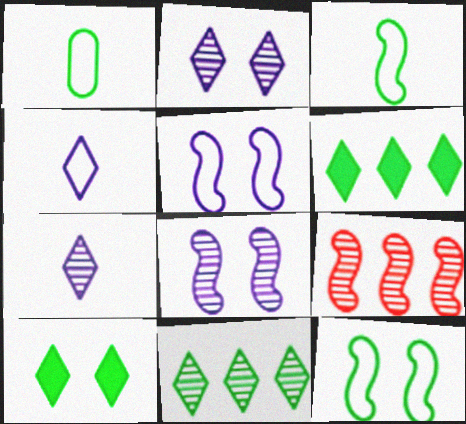[]